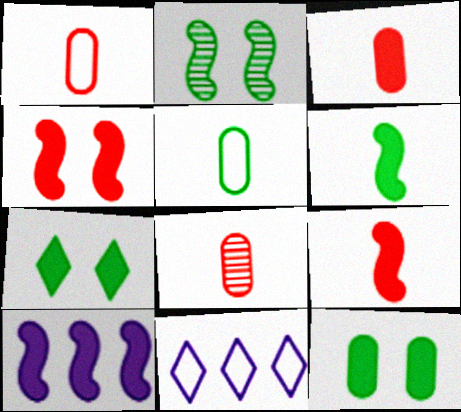[[1, 3, 8], 
[2, 3, 11], 
[3, 7, 10], 
[4, 6, 10]]